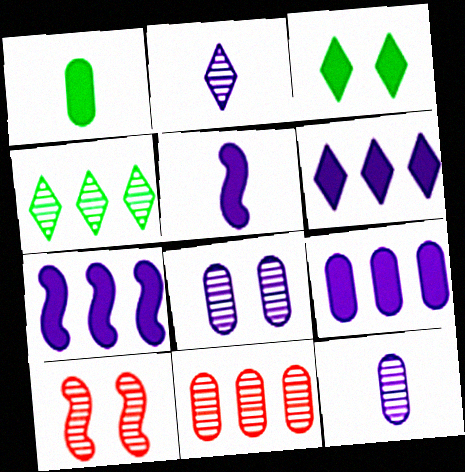[[4, 10, 12], 
[6, 7, 9]]